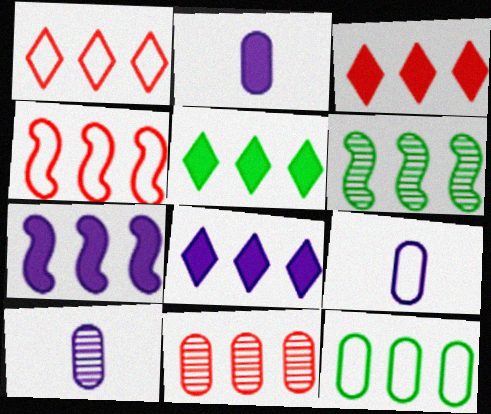[[2, 9, 10], 
[3, 4, 11], 
[3, 5, 8], 
[4, 6, 7], 
[5, 6, 12]]